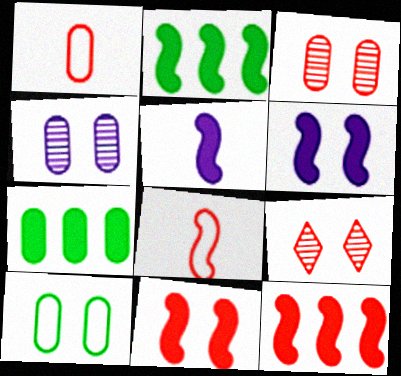[[1, 4, 7], 
[1, 9, 12], 
[2, 5, 11], 
[6, 9, 10]]